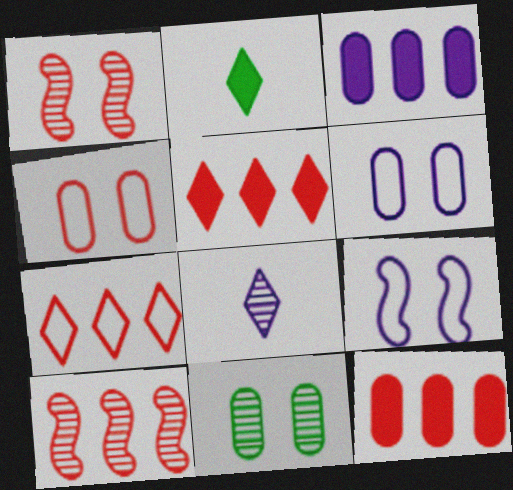[[2, 6, 10], 
[3, 8, 9], 
[7, 10, 12], 
[8, 10, 11]]